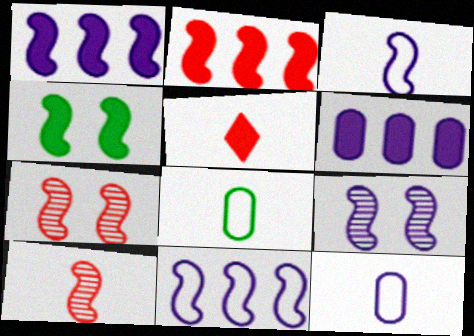[[1, 3, 9], 
[4, 5, 6], 
[4, 10, 11]]